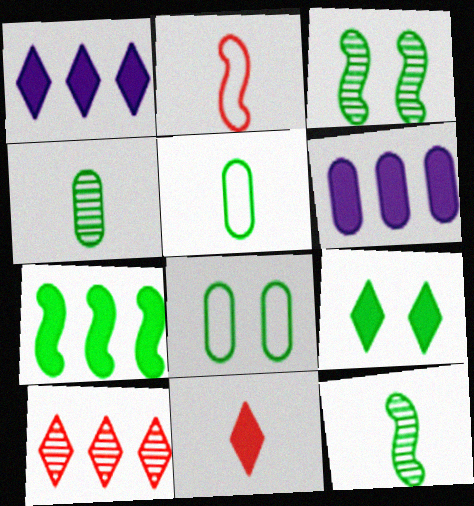[[1, 9, 11], 
[3, 8, 9]]